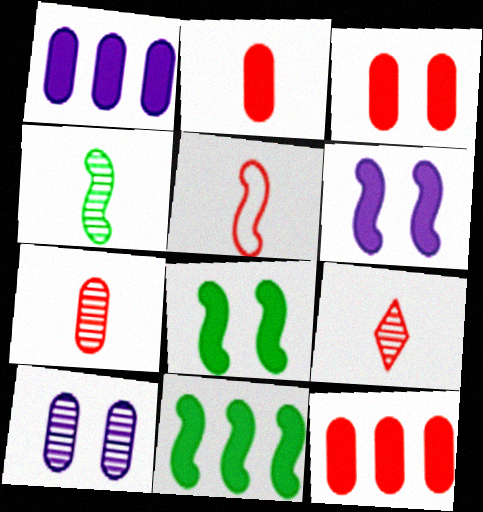[[2, 3, 12], 
[2, 5, 9]]